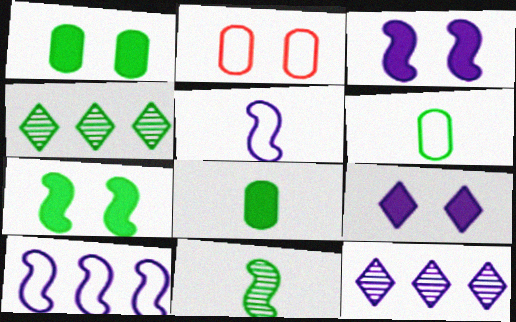[[4, 6, 7]]